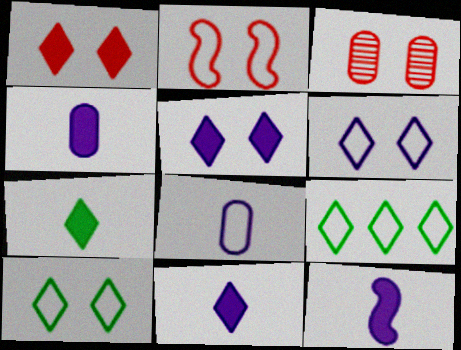[[1, 2, 3], 
[2, 8, 9], 
[3, 9, 12], 
[4, 11, 12]]